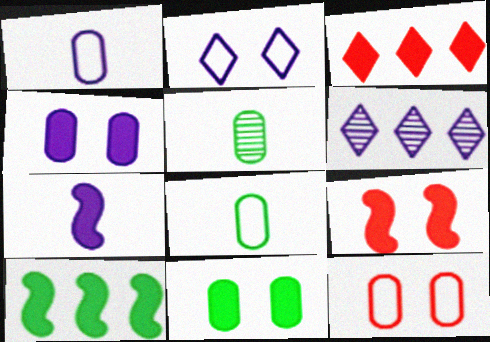[[3, 7, 11], 
[6, 8, 9], 
[7, 9, 10]]